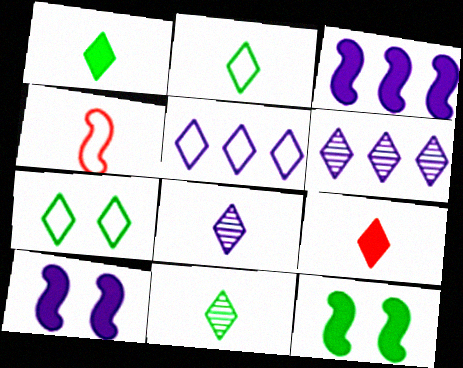[[1, 2, 11], 
[2, 8, 9], 
[6, 7, 9]]